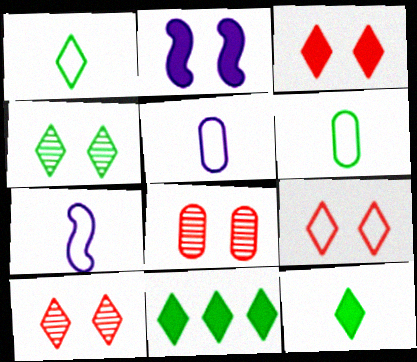[[1, 4, 11], 
[3, 9, 10], 
[7, 8, 11]]